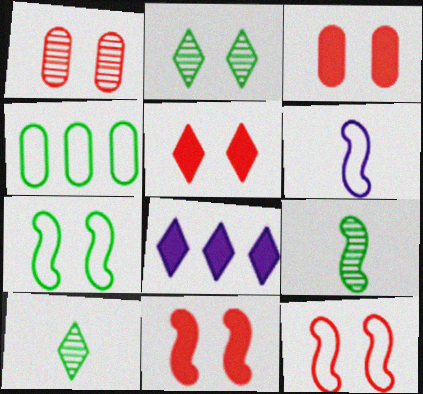[[1, 5, 12], 
[3, 5, 11]]